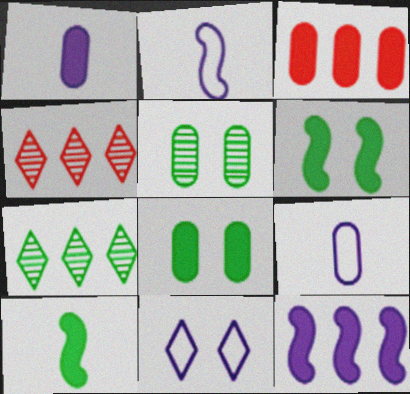[[1, 3, 8], 
[2, 4, 8], 
[3, 5, 9], 
[4, 6, 9]]